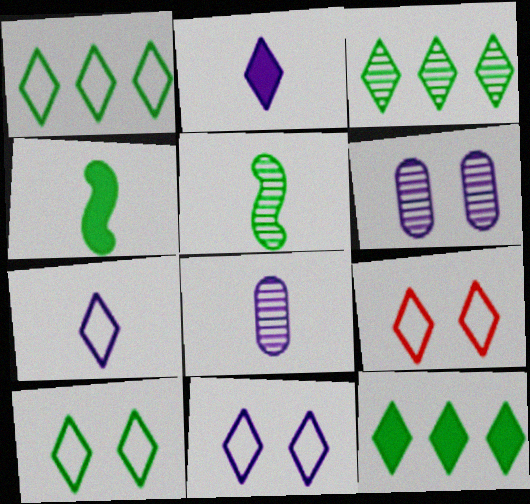[[1, 3, 12], 
[1, 7, 9], 
[2, 3, 9], 
[9, 10, 11]]